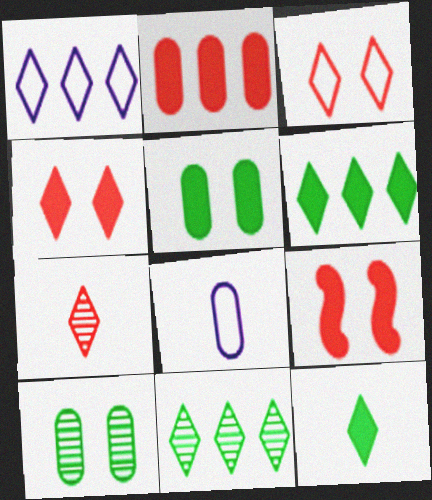[[2, 8, 10], 
[8, 9, 11]]